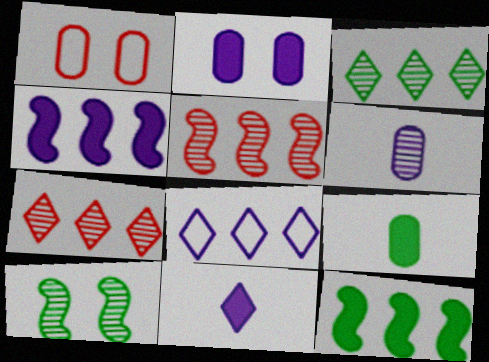[[2, 4, 11], 
[6, 7, 10]]